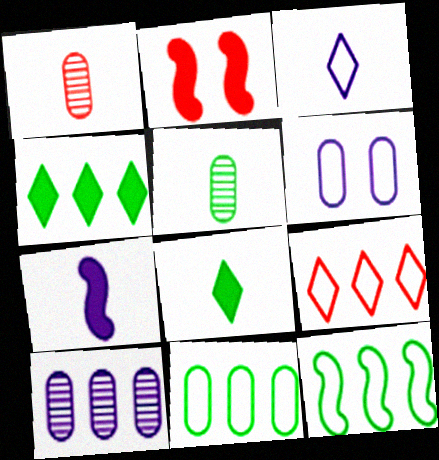[[1, 2, 9]]